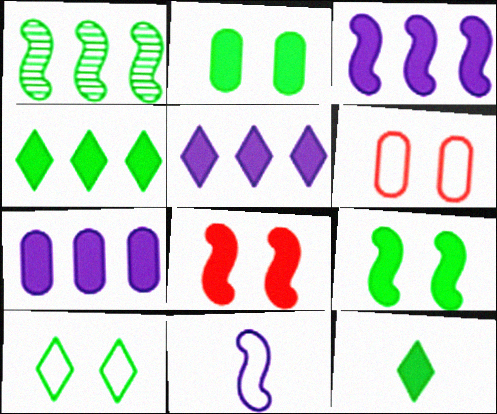[[1, 8, 11], 
[3, 5, 7], 
[7, 8, 12]]